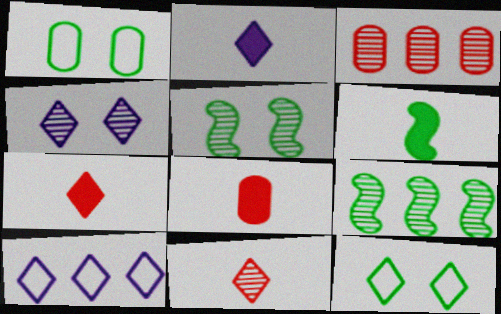[[2, 4, 10], 
[2, 6, 8], 
[5, 8, 10]]